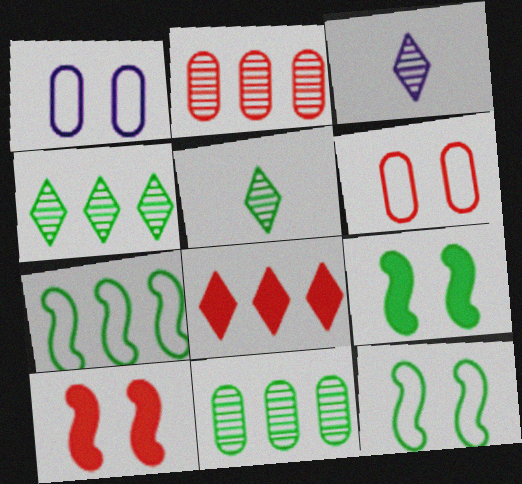[]